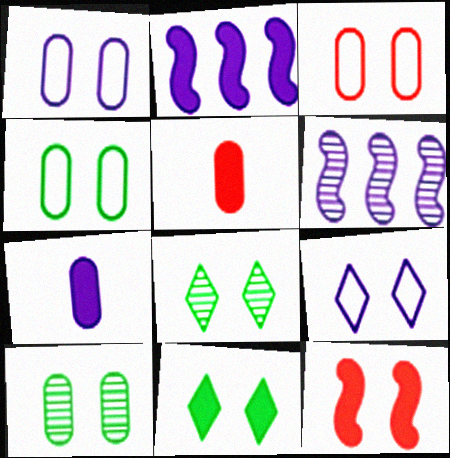[[1, 3, 4], 
[1, 8, 12], 
[2, 5, 11], 
[6, 7, 9], 
[9, 10, 12]]